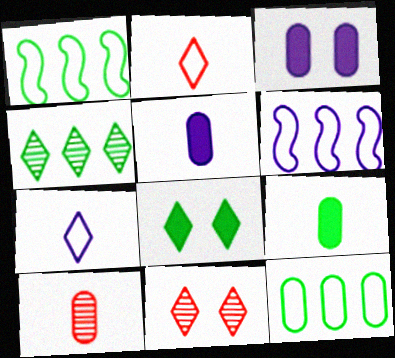[[1, 5, 11], 
[3, 10, 12], 
[6, 8, 10], 
[6, 9, 11]]